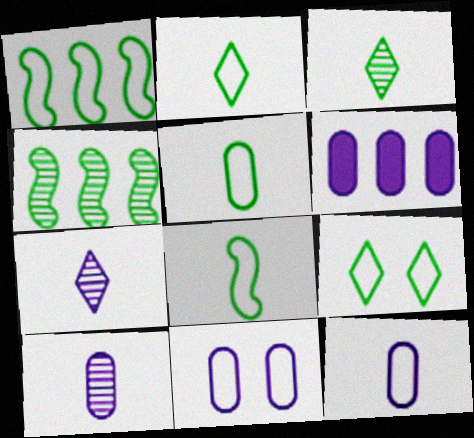[[1, 5, 9], 
[2, 5, 8], 
[6, 10, 11]]